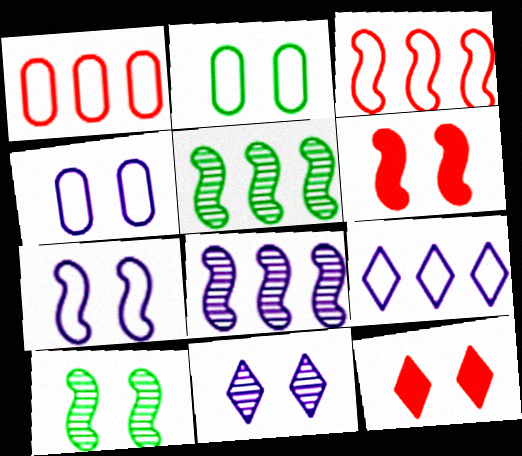[[2, 6, 11], 
[4, 10, 12], 
[6, 7, 10]]